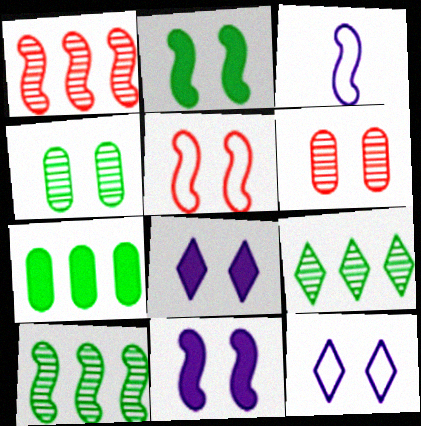[[1, 2, 3], 
[2, 6, 12], 
[4, 5, 8]]